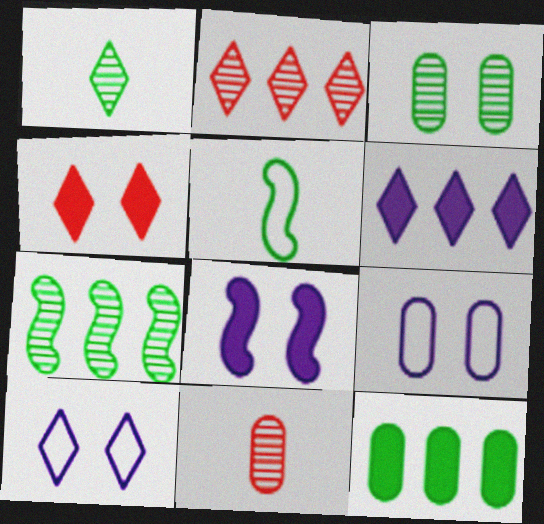[[1, 3, 7], 
[9, 11, 12]]